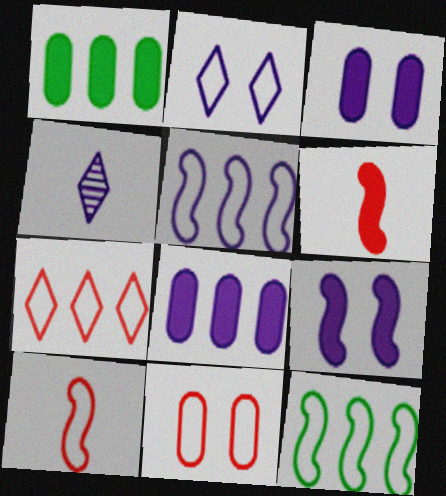[[3, 4, 5], 
[7, 10, 11]]